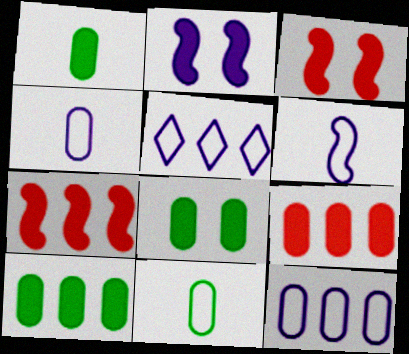[[1, 8, 10]]